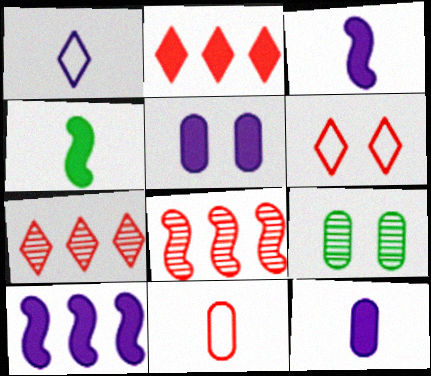[[2, 4, 5]]